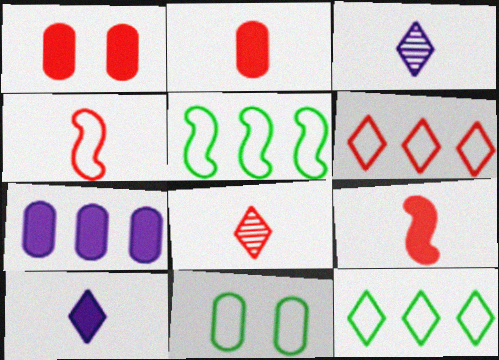[[1, 3, 5], 
[2, 4, 8]]